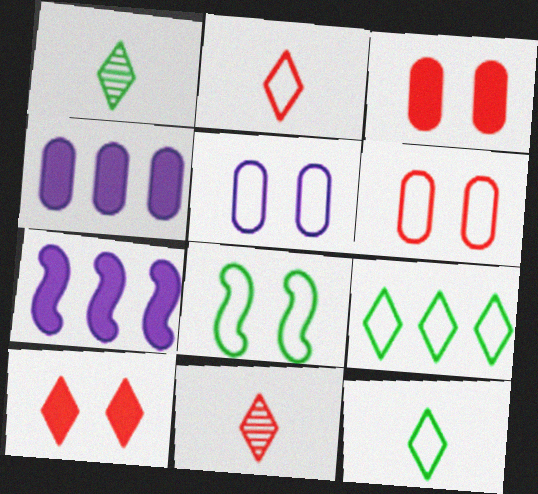[[1, 6, 7], 
[4, 8, 11]]